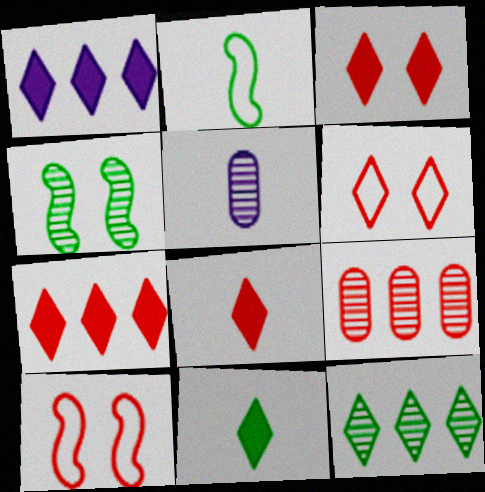[[1, 3, 11], 
[2, 5, 8], 
[3, 7, 8], 
[8, 9, 10]]